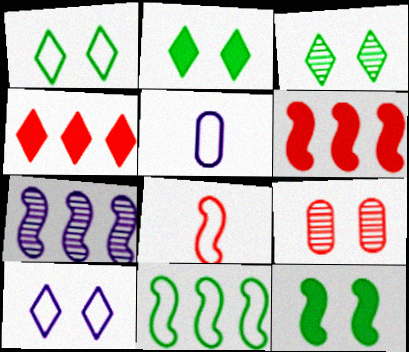[[1, 2, 3], 
[3, 5, 6], 
[4, 8, 9], 
[6, 7, 11], 
[7, 8, 12], 
[9, 10, 12]]